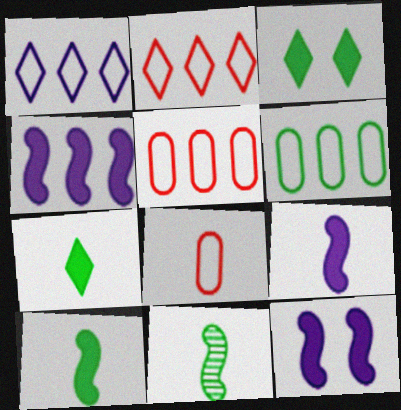[[3, 6, 11], 
[4, 9, 12]]